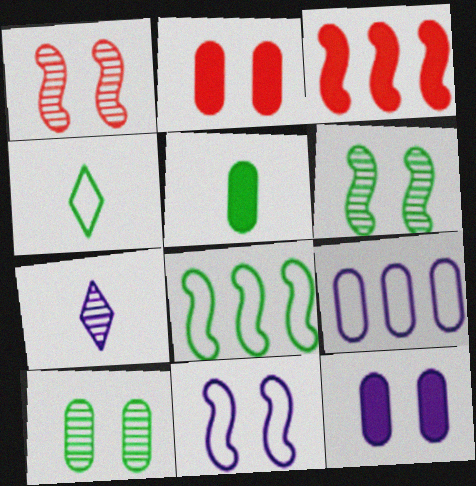[[2, 7, 8]]